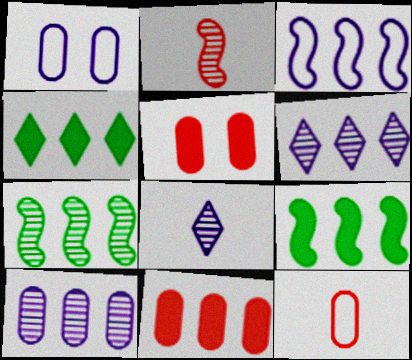[[1, 2, 4]]